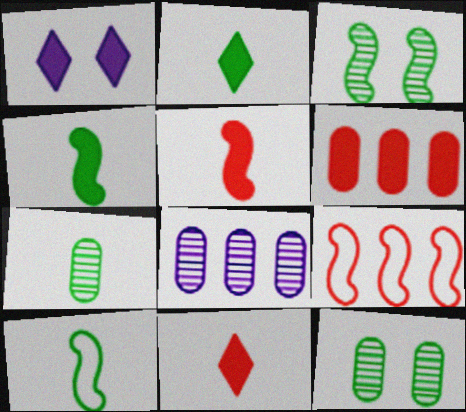[[1, 4, 6], 
[1, 7, 9], 
[2, 7, 10]]